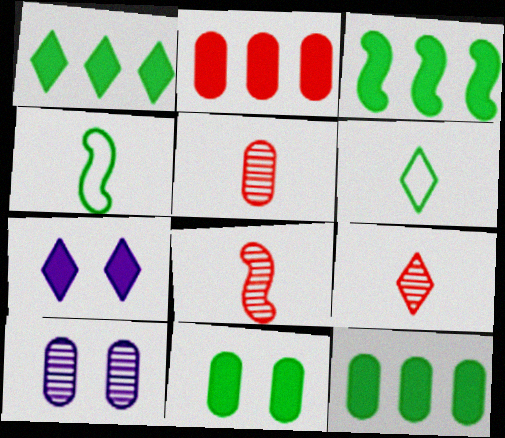[[1, 3, 12], 
[5, 8, 9]]